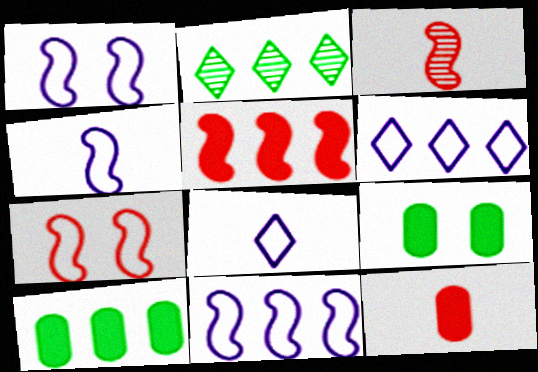[[1, 2, 12], 
[1, 4, 11], 
[3, 5, 7], 
[3, 6, 9]]